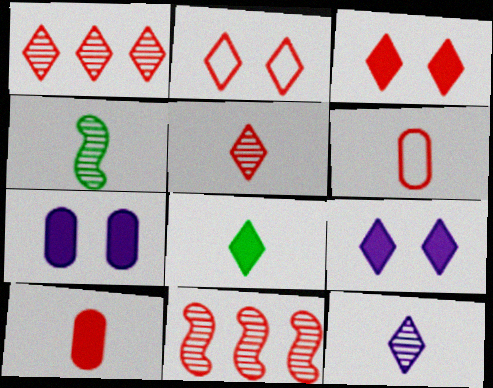[[2, 10, 11], 
[3, 6, 11]]